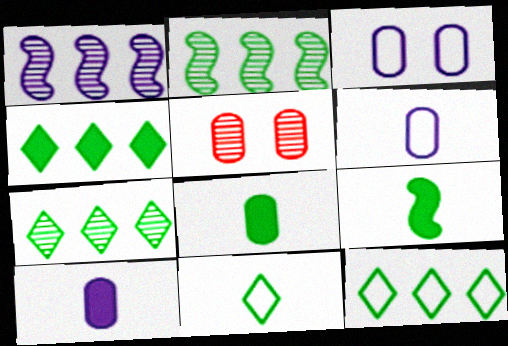[[4, 7, 12]]